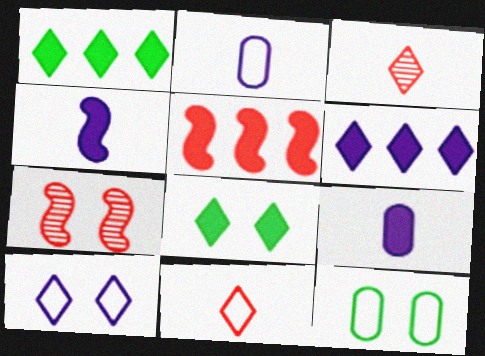[[1, 2, 7], 
[1, 3, 10], 
[5, 8, 9]]